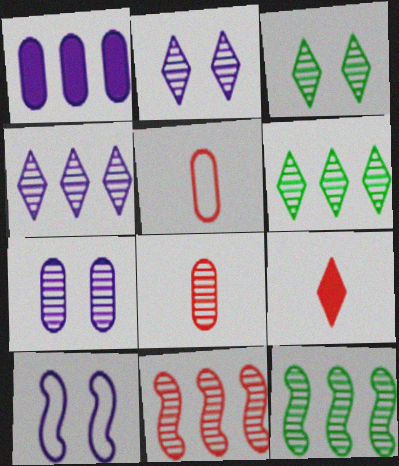[[2, 8, 12]]